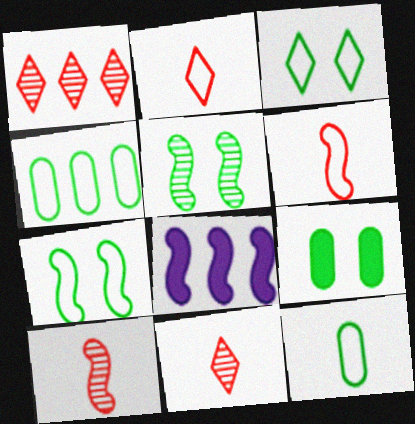[[1, 4, 8], 
[3, 5, 9], 
[5, 6, 8], 
[7, 8, 10]]